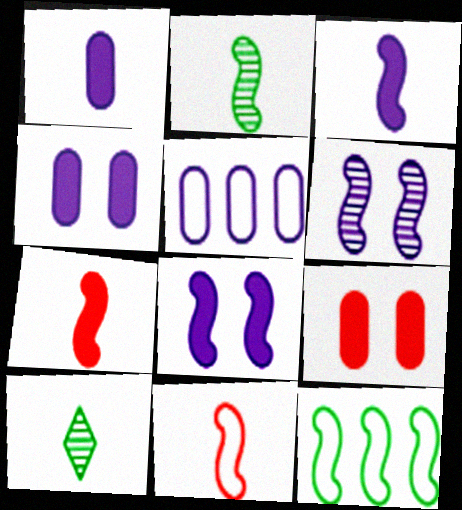[[1, 10, 11], 
[2, 3, 11], 
[6, 7, 12]]